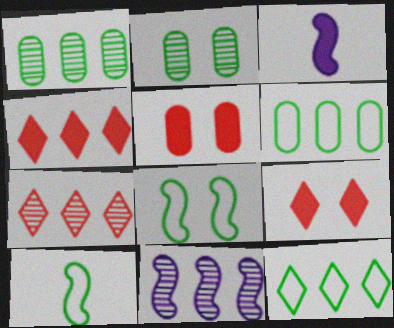[[1, 7, 11], 
[4, 6, 11]]